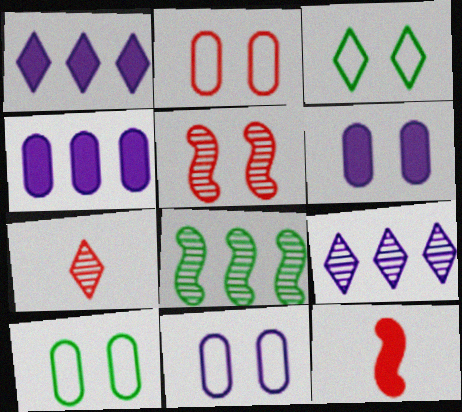[[1, 3, 7], 
[2, 10, 11], 
[3, 5, 6], 
[9, 10, 12]]